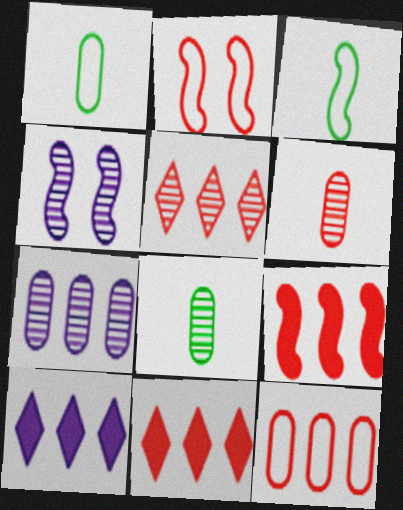[[1, 4, 11], 
[2, 6, 11], 
[2, 8, 10], 
[3, 4, 9], 
[4, 5, 8], 
[5, 9, 12]]